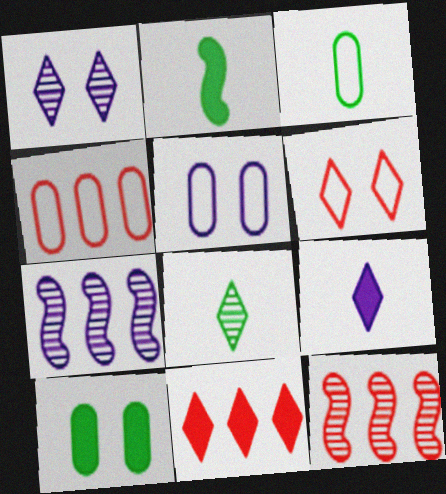[[1, 2, 4], 
[2, 3, 8], 
[3, 4, 5], 
[4, 11, 12], 
[5, 7, 9]]